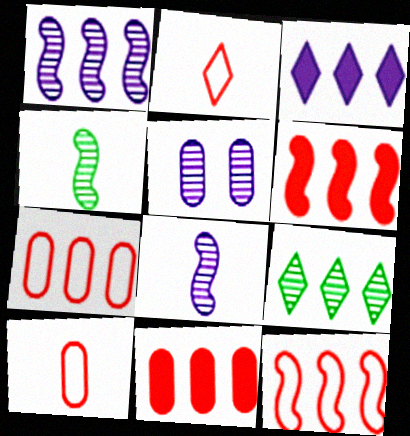[]